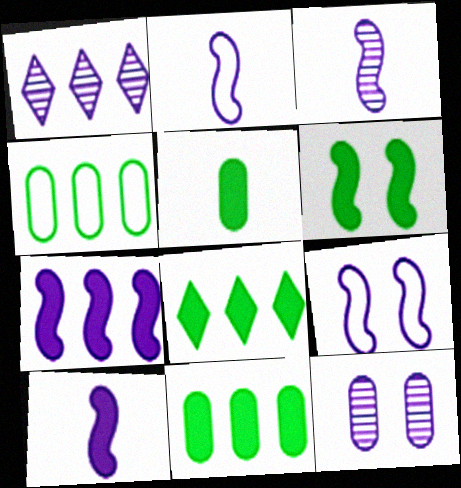[[1, 3, 12], 
[2, 3, 10], 
[3, 7, 9], 
[5, 6, 8]]